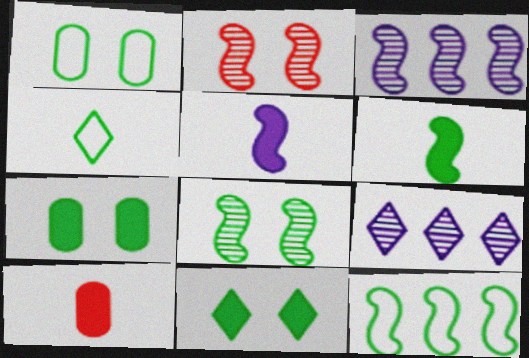[[1, 4, 12], 
[1, 8, 11], 
[2, 5, 12], 
[6, 8, 12]]